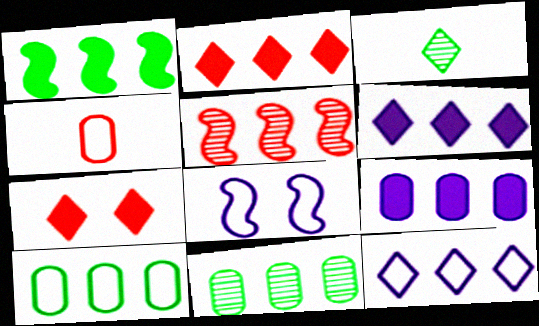[[1, 2, 9], 
[3, 7, 12], 
[4, 5, 7], 
[5, 6, 10]]